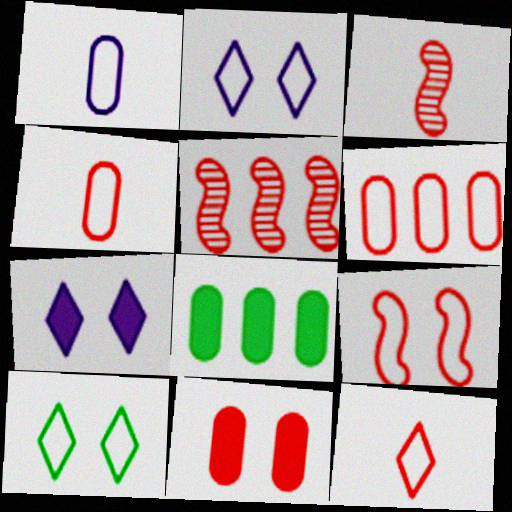[[2, 3, 8], 
[5, 11, 12], 
[6, 9, 12]]